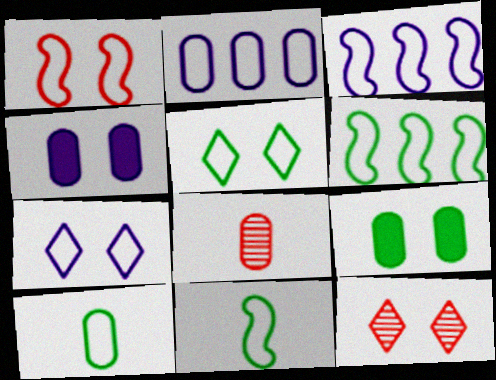[[1, 3, 11], 
[2, 8, 9], 
[5, 6, 10]]